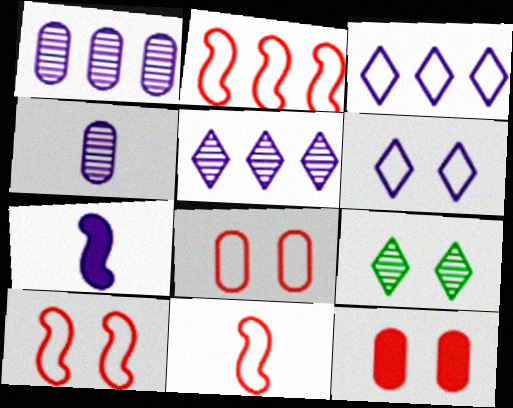[[1, 6, 7], 
[2, 10, 11]]